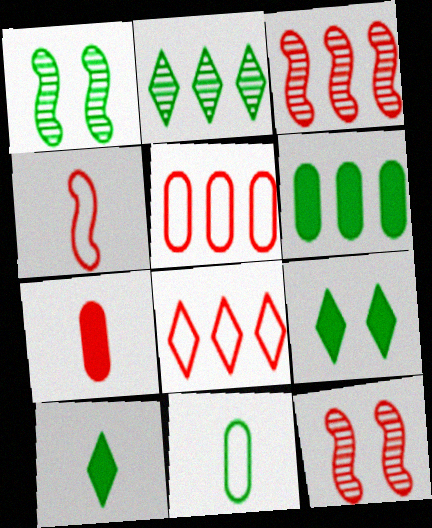[[7, 8, 12]]